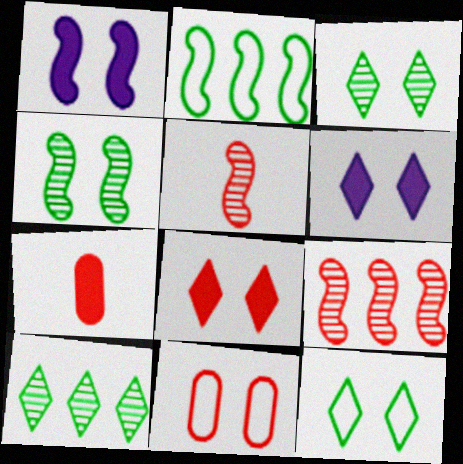[[1, 2, 5], 
[1, 3, 11], 
[4, 6, 11]]